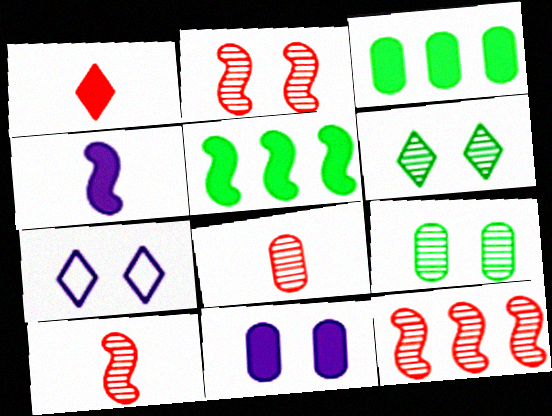[[1, 5, 11], 
[2, 10, 12], 
[3, 7, 10], 
[5, 7, 8]]